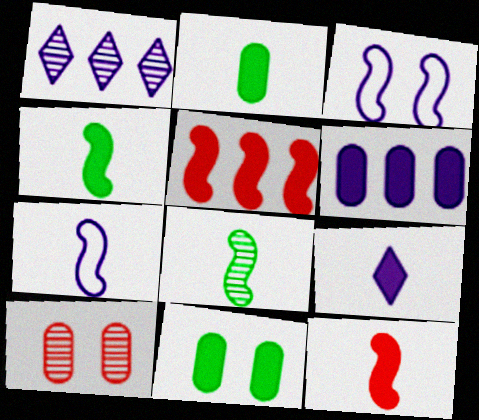[[1, 8, 10], 
[2, 9, 12], 
[3, 5, 8], 
[5, 9, 11], 
[7, 8, 12]]